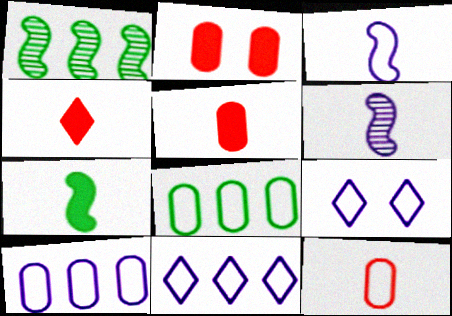[[1, 5, 9], 
[3, 9, 10]]